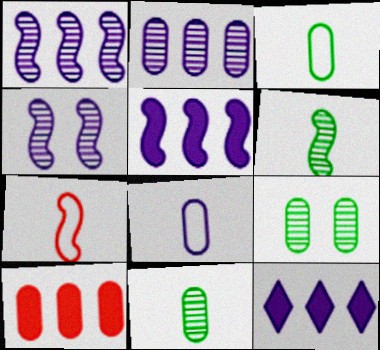[[4, 8, 12], 
[7, 9, 12], 
[8, 9, 10]]